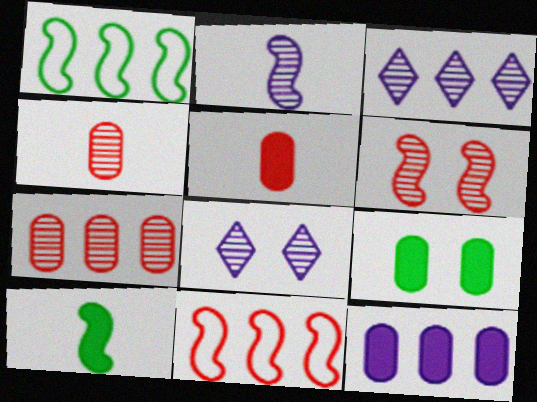[[1, 5, 8], 
[5, 9, 12]]